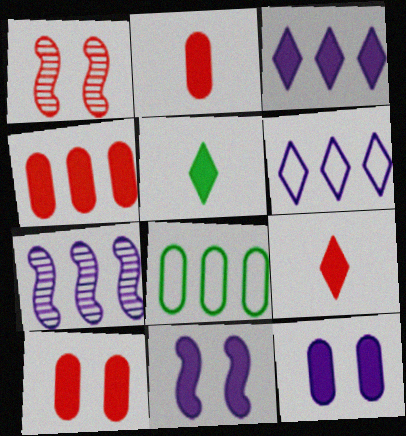[[2, 4, 10], 
[4, 5, 11]]